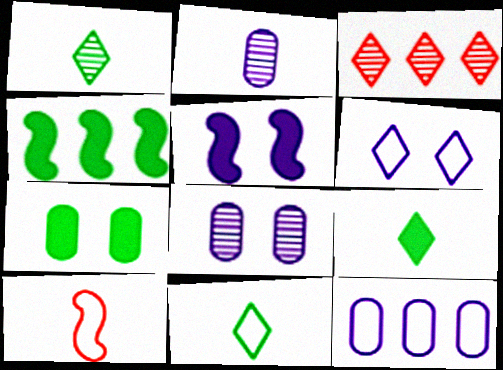[[1, 9, 11], 
[2, 9, 10], 
[3, 4, 12], 
[3, 6, 9], 
[4, 7, 9], 
[5, 6, 8]]